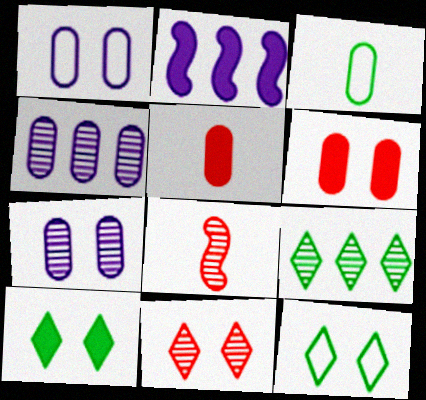[[2, 3, 11], 
[2, 5, 10], 
[3, 4, 6], 
[7, 8, 9]]